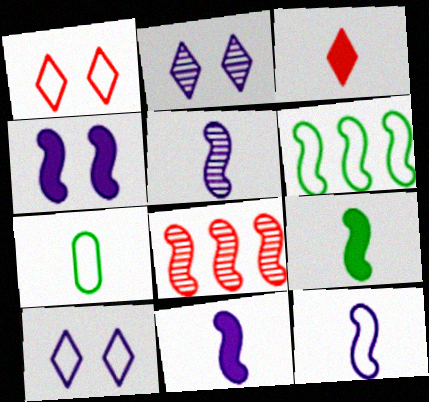[[3, 5, 7], 
[5, 11, 12]]